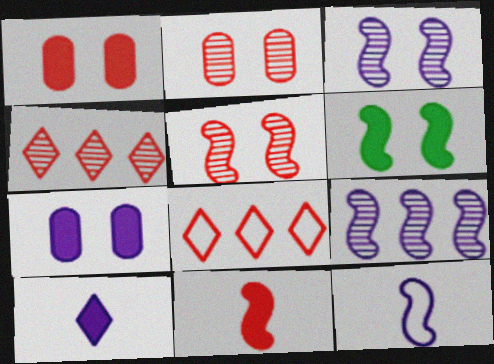[[2, 8, 11]]